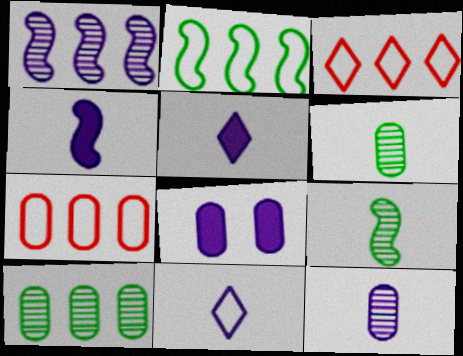[[1, 8, 11], 
[3, 8, 9], 
[4, 11, 12], 
[6, 7, 8]]